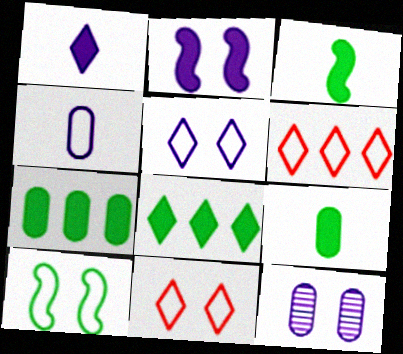[[2, 5, 12], 
[3, 6, 12], 
[4, 6, 10]]